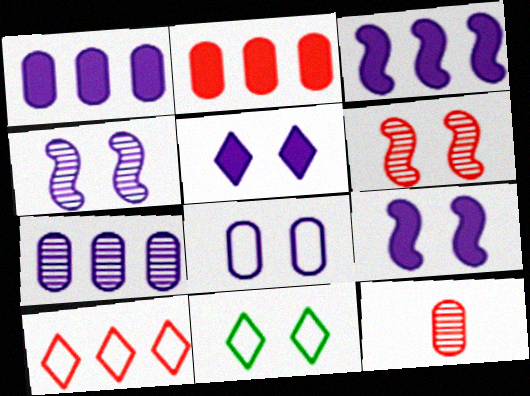[[3, 11, 12], 
[4, 5, 8]]